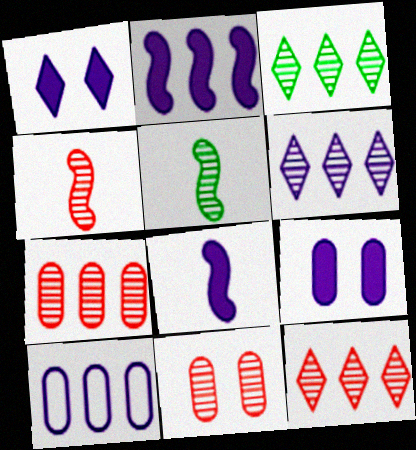[[2, 6, 10], 
[3, 6, 12], 
[4, 11, 12], 
[5, 6, 11]]